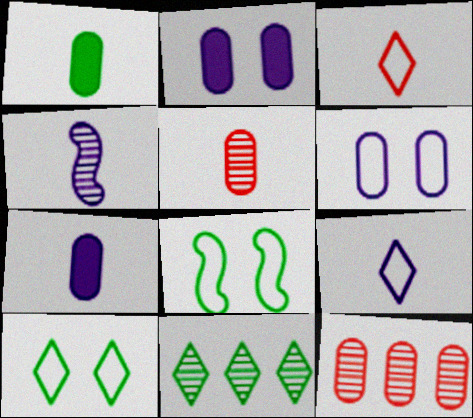[[1, 3, 4], 
[1, 6, 12], 
[1, 8, 11], 
[4, 7, 9]]